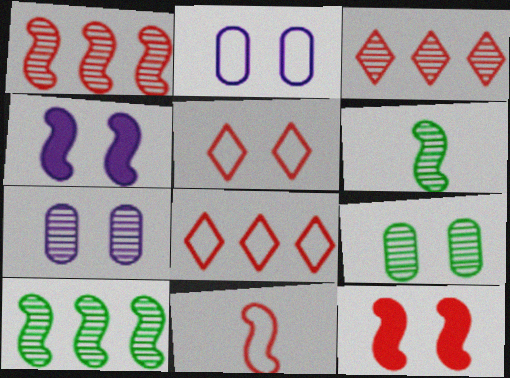[[1, 11, 12], 
[3, 6, 7], 
[4, 5, 9], 
[4, 10, 11]]